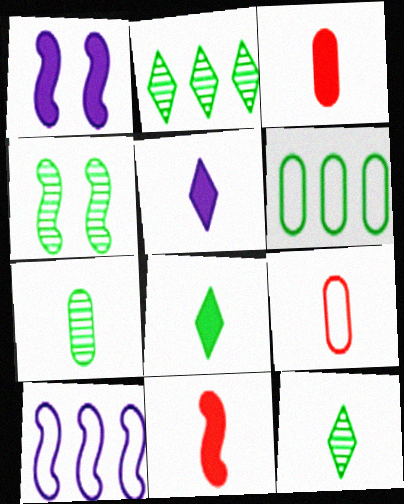[[1, 2, 9], 
[2, 4, 7], 
[4, 6, 8], 
[4, 10, 11]]